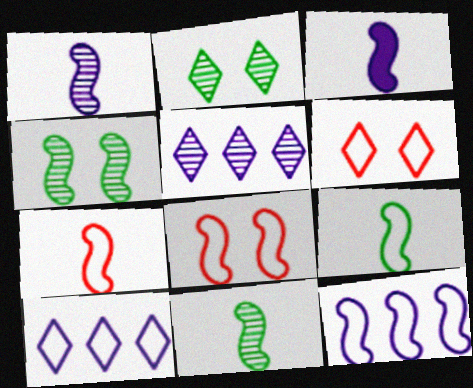[[3, 7, 11], 
[8, 9, 12]]